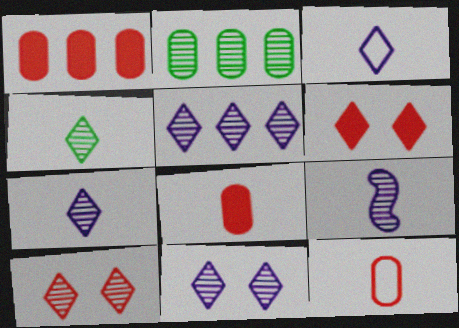[[2, 9, 10], 
[4, 5, 10], 
[5, 7, 11]]